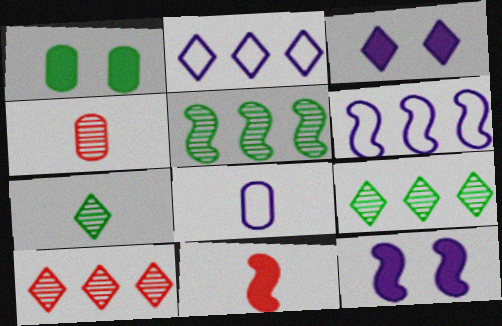[[7, 8, 11]]